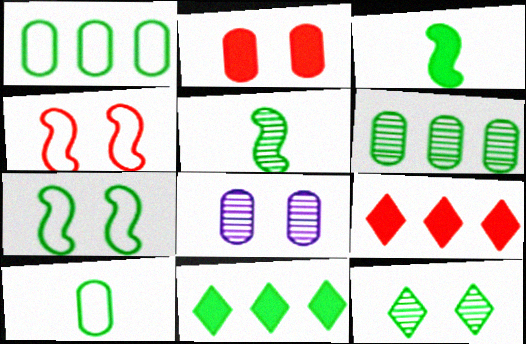[[1, 3, 12], 
[5, 6, 12]]